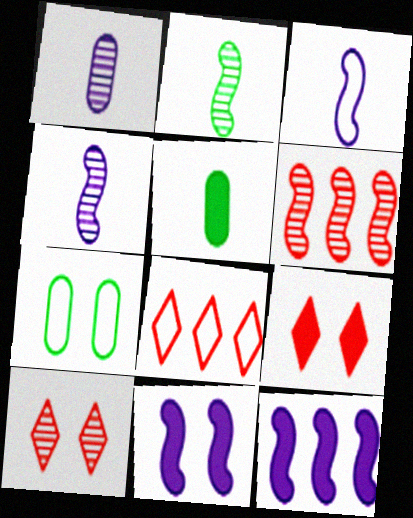[[3, 7, 8], 
[5, 9, 12], 
[7, 10, 11]]